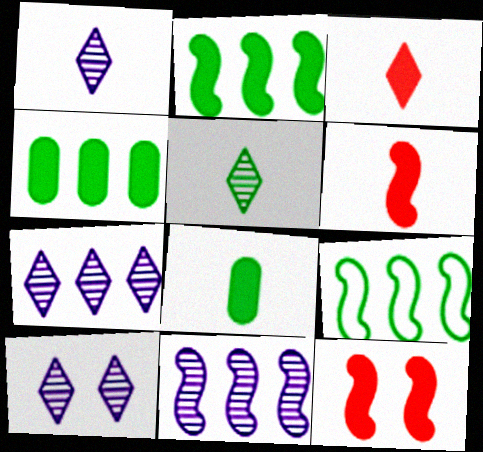[[1, 7, 10]]